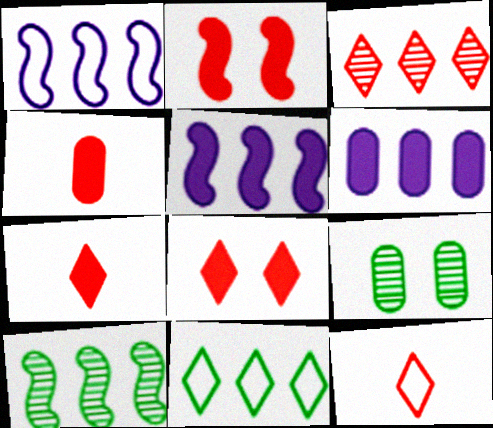[[1, 7, 9], 
[3, 8, 12], 
[5, 9, 12]]